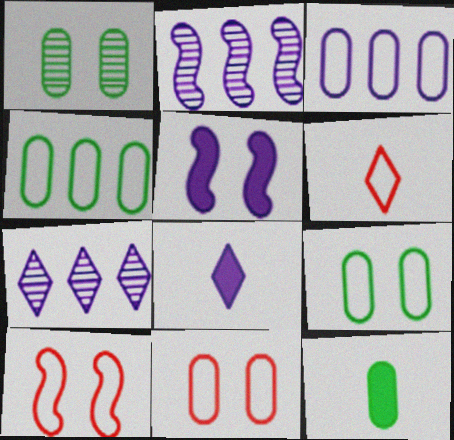[[1, 4, 12], 
[7, 10, 12]]